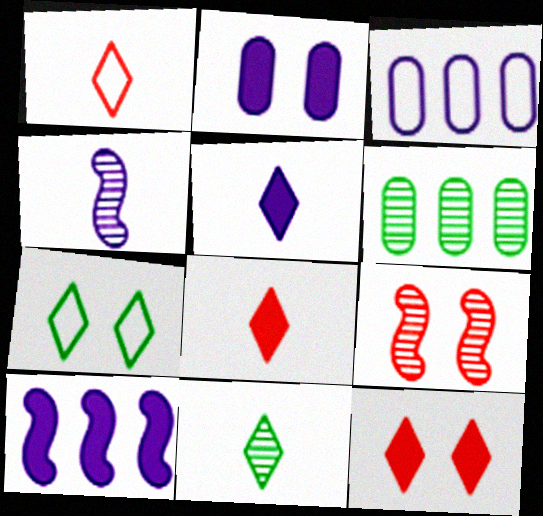[[1, 5, 11], 
[2, 5, 10], 
[2, 7, 9]]